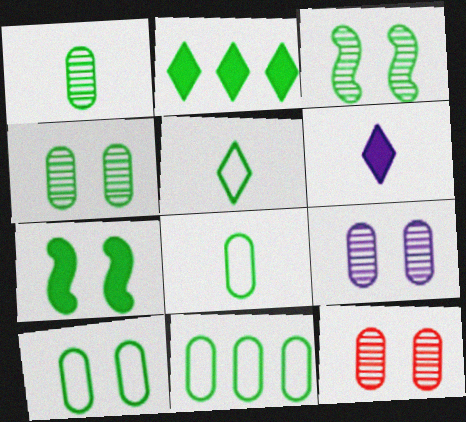[[2, 3, 8], 
[4, 9, 12], 
[8, 10, 11]]